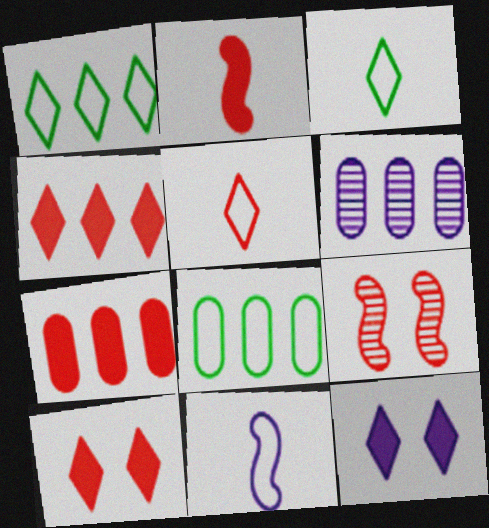[[2, 7, 10], 
[5, 7, 9], 
[6, 7, 8], 
[6, 11, 12]]